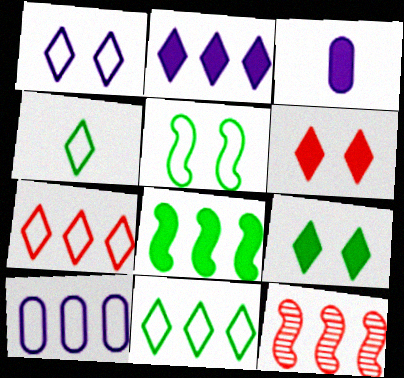[[1, 4, 7], 
[3, 6, 8]]